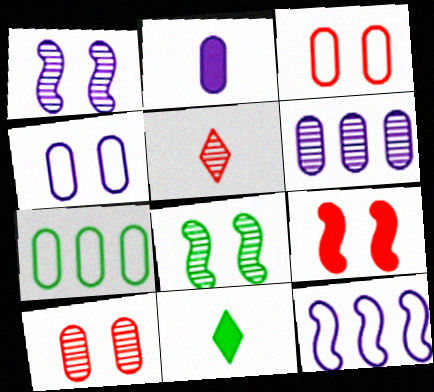[[2, 4, 6], 
[2, 7, 10], 
[5, 6, 8], 
[7, 8, 11], 
[10, 11, 12]]